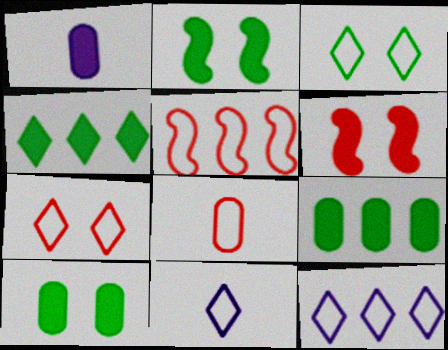[[1, 4, 6], 
[5, 7, 8]]